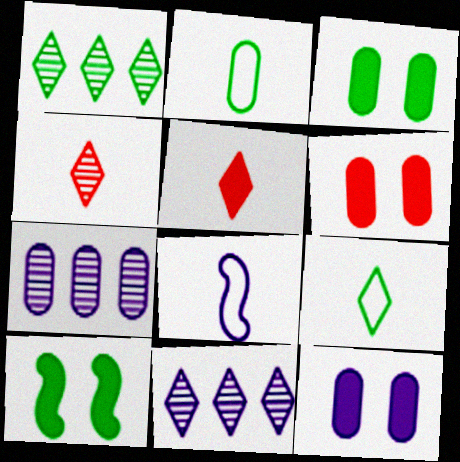[[1, 2, 10], 
[1, 6, 8], 
[2, 6, 7], 
[3, 6, 12], 
[8, 11, 12]]